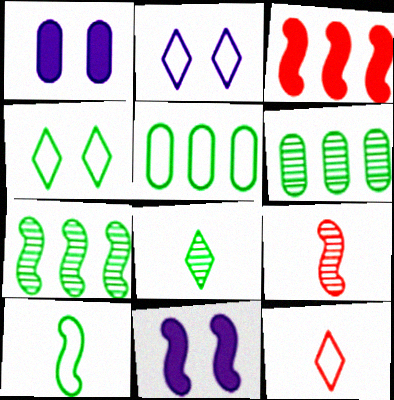[[1, 7, 12], 
[4, 5, 10], 
[6, 11, 12]]